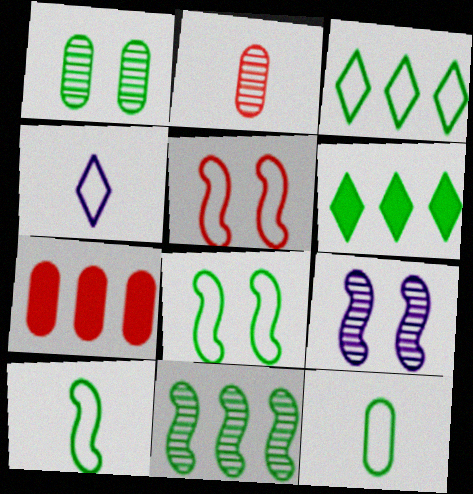[[1, 6, 10], 
[3, 8, 12]]